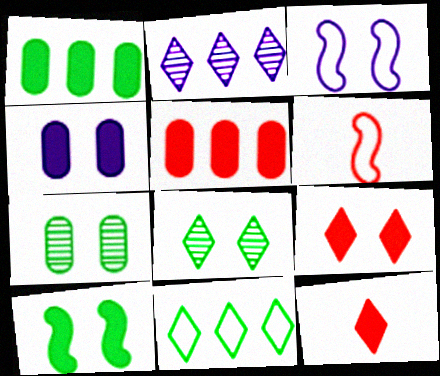[[3, 7, 9], 
[4, 9, 10]]